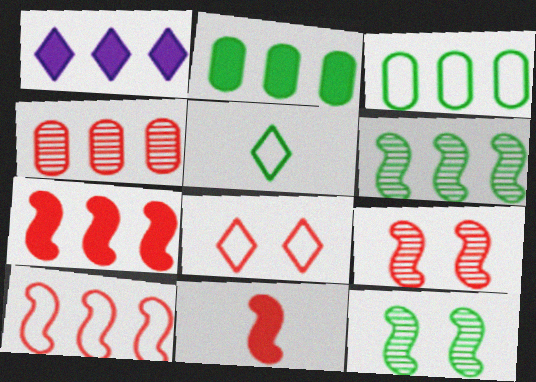[[1, 2, 7], 
[2, 5, 12], 
[4, 8, 11], 
[9, 10, 11]]